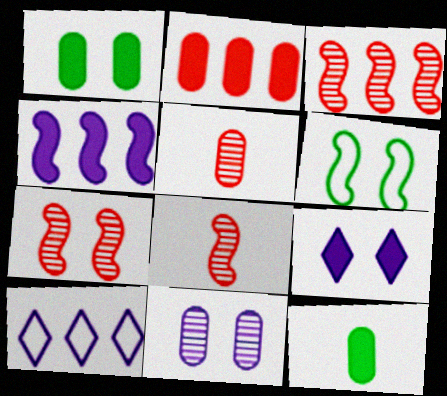[[1, 8, 10], 
[3, 7, 8], 
[4, 6, 8], 
[7, 10, 12]]